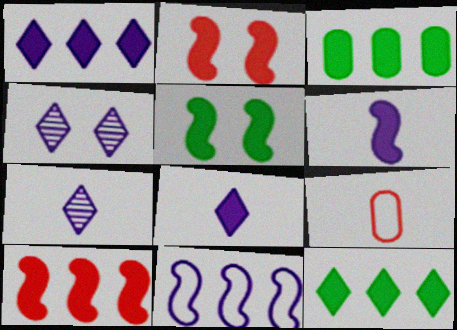[[1, 3, 10], 
[2, 3, 8], 
[5, 6, 10]]